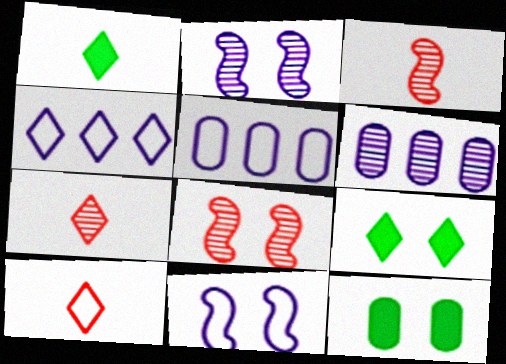[[1, 5, 8], 
[3, 4, 12], 
[3, 5, 9], 
[4, 7, 9]]